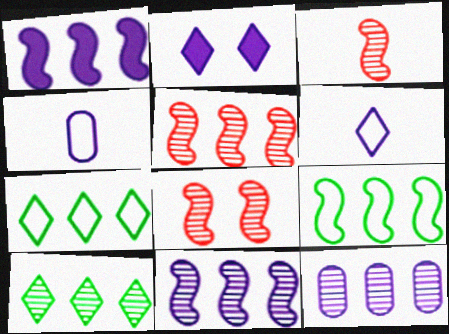[[1, 5, 9], 
[2, 4, 11], 
[3, 5, 8], 
[5, 10, 12]]